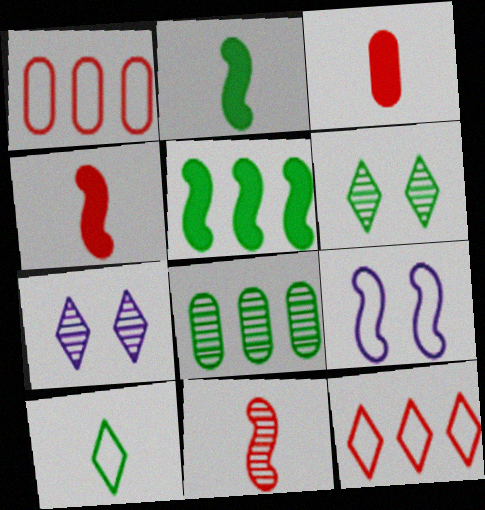[[1, 2, 7], 
[1, 9, 10], 
[5, 9, 11], 
[7, 8, 11]]